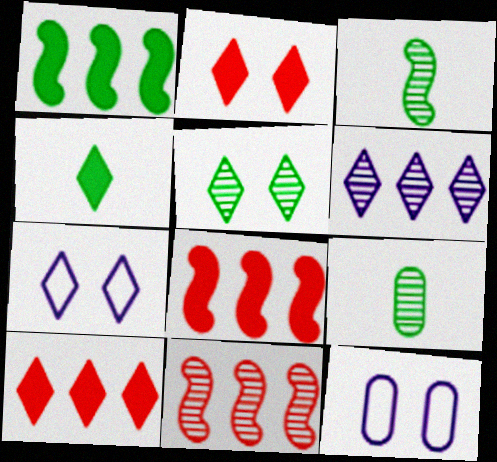[[2, 5, 7], 
[3, 10, 12], 
[4, 11, 12], 
[7, 8, 9]]